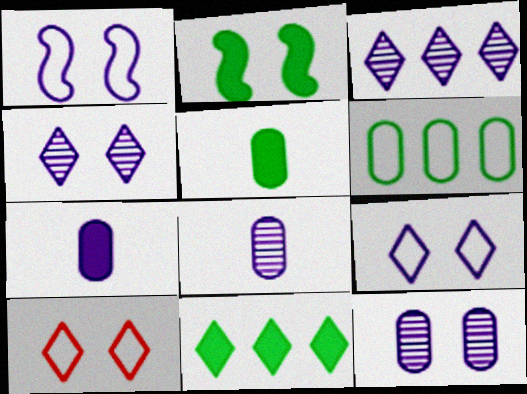[[1, 3, 7], 
[2, 5, 11], 
[2, 10, 12]]